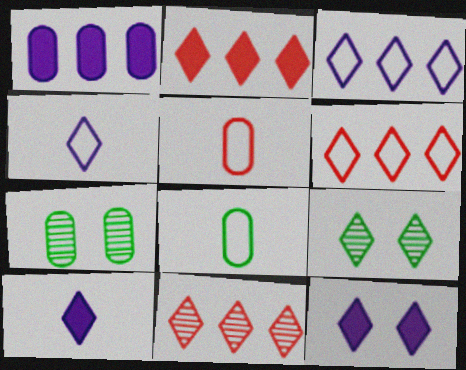[[1, 5, 7], 
[2, 4, 9], 
[2, 6, 11], 
[6, 9, 10]]